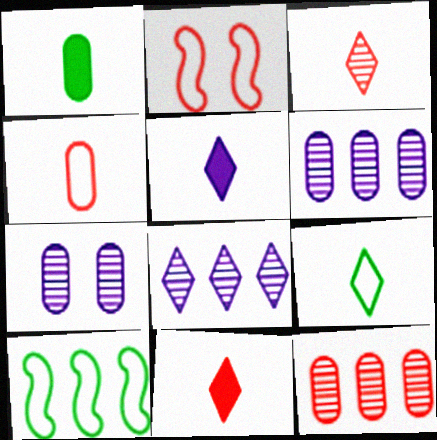[[1, 2, 8], 
[2, 11, 12], 
[3, 5, 9], 
[7, 10, 11]]